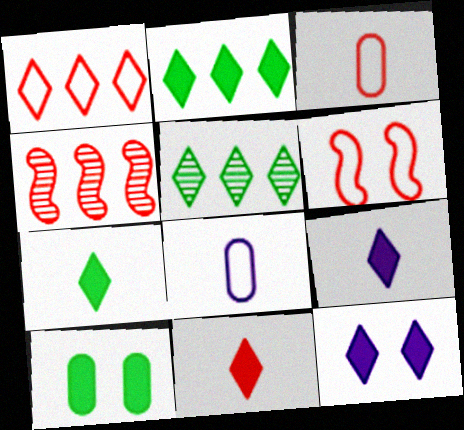[[1, 3, 6], 
[2, 11, 12], 
[7, 9, 11]]